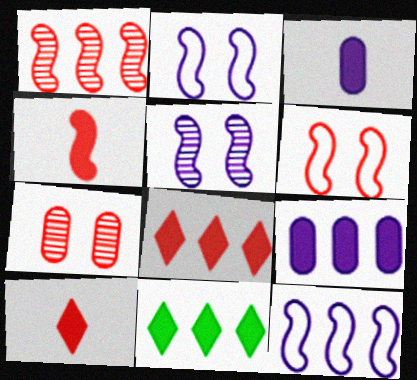[[1, 4, 6]]